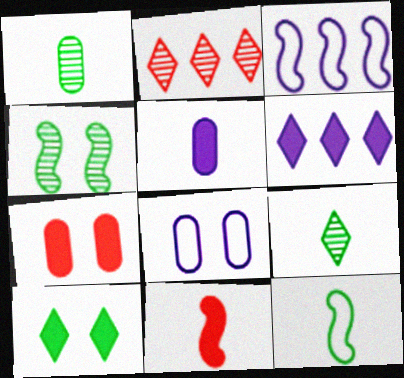[[3, 4, 11], 
[3, 7, 9]]